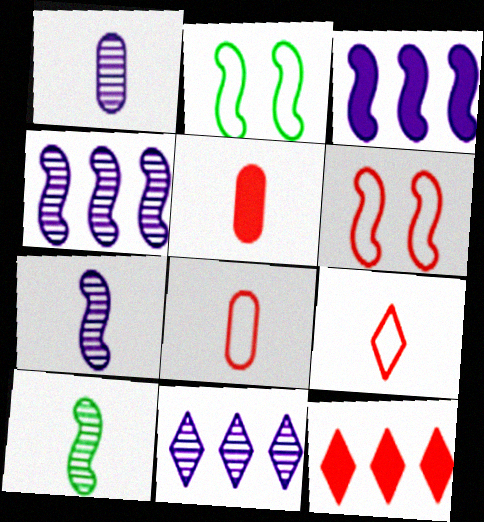[[1, 2, 12], 
[2, 5, 11], 
[3, 6, 10]]